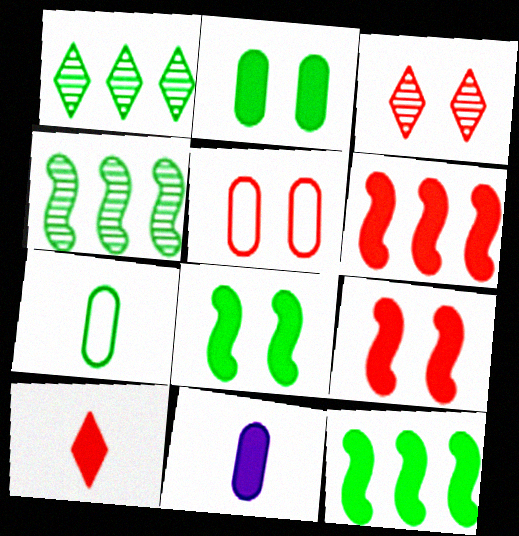[[1, 7, 8], 
[3, 5, 9]]